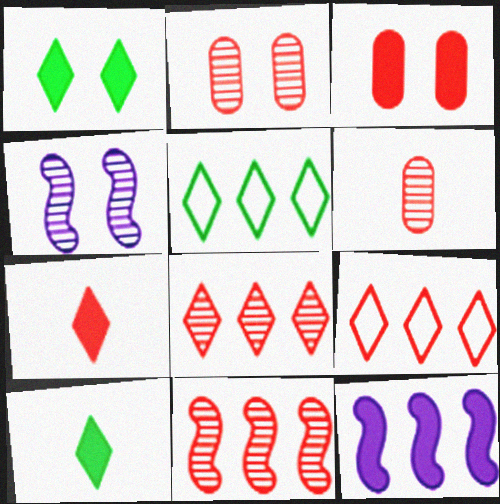[[3, 10, 12]]